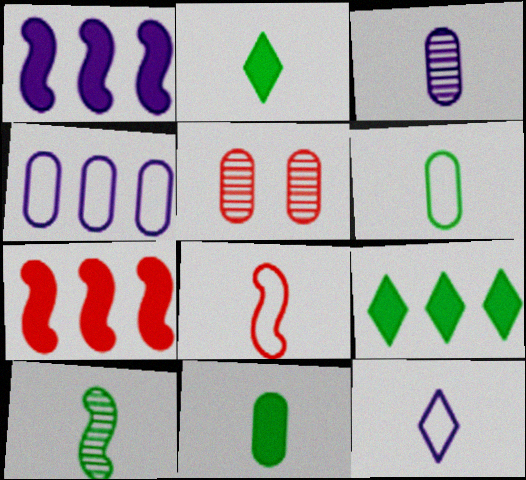[[2, 3, 8], 
[2, 6, 10], 
[4, 5, 11], 
[6, 8, 12]]